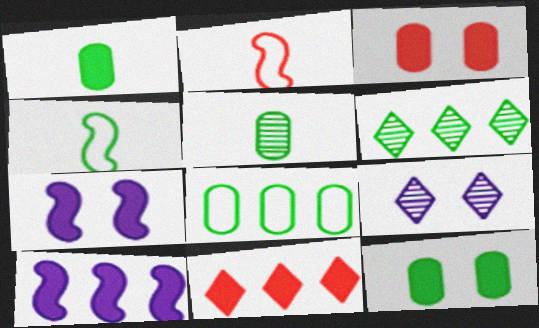[[1, 7, 11], 
[4, 6, 12], 
[5, 8, 12]]